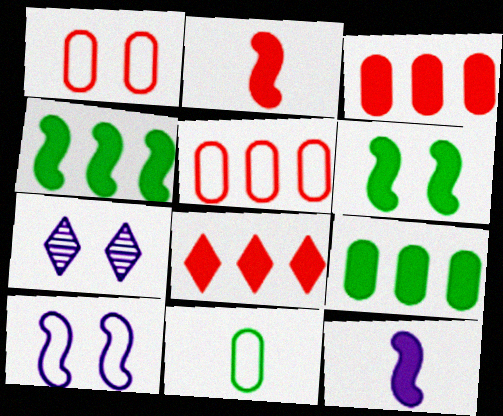[[1, 6, 7]]